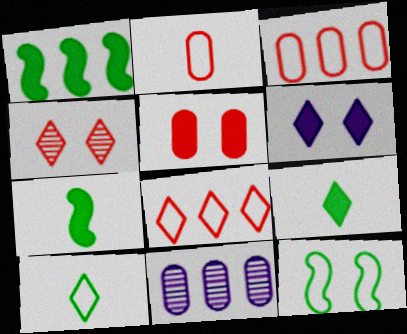[[1, 8, 11]]